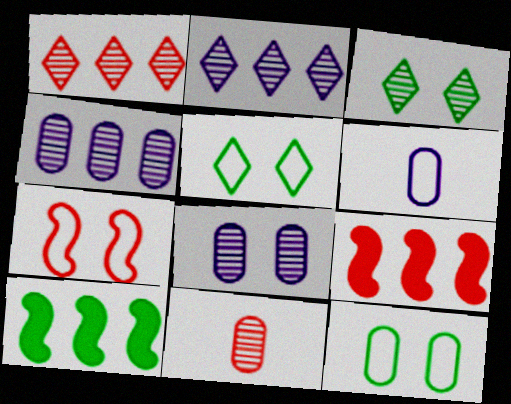[[3, 6, 9]]